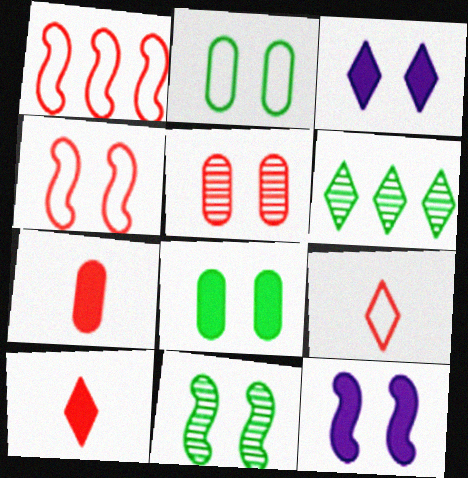[[1, 5, 10], 
[3, 6, 9], 
[4, 11, 12]]